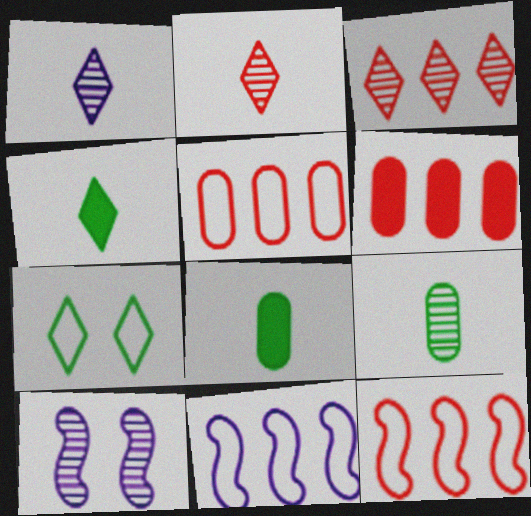[[3, 6, 12], 
[3, 9, 10], 
[4, 5, 10]]